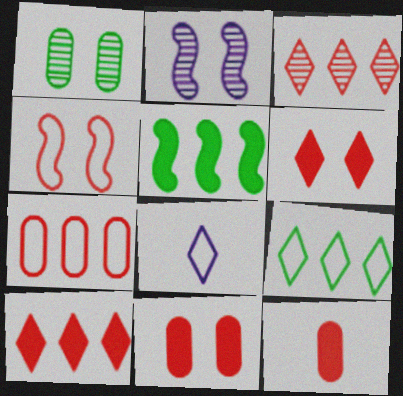[[2, 9, 12], 
[3, 4, 12]]